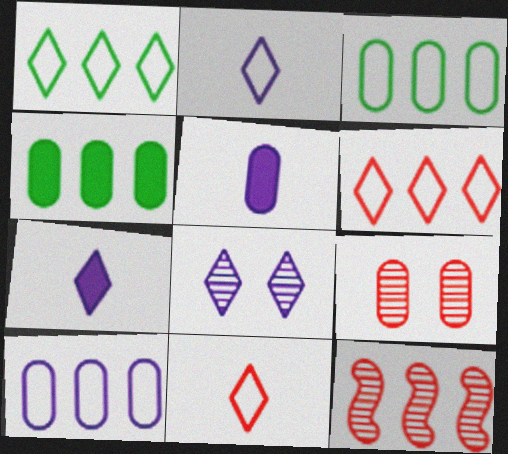[[3, 5, 9]]